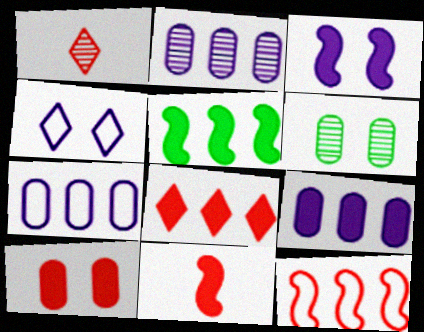[[1, 10, 12], 
[2, 7, 9], 
[3, 5, 11], 
[5, 8, 9], 
[8, 10, 11]]